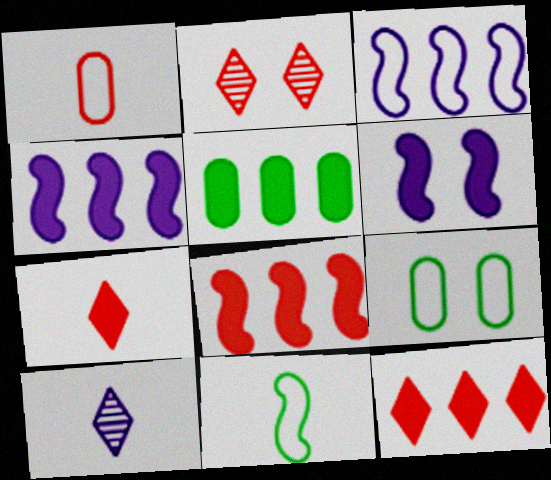[[1, 2, 8], 
[2, 6, 9], 
[4, 5, 12], 
[5, 6, 7], 
[8, 9, 10]]